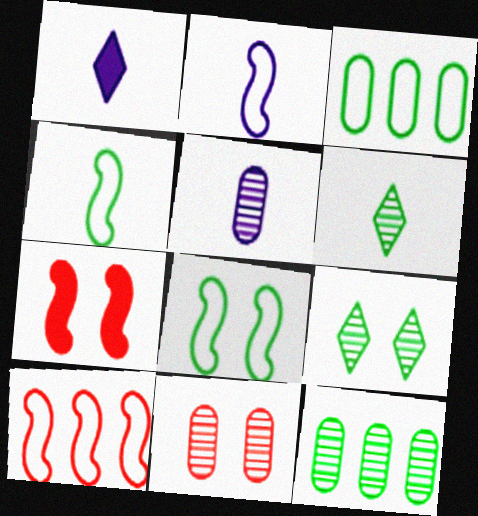[[1, 2, 5], 
[2, 8, 10], 
[5, 11, 12]]